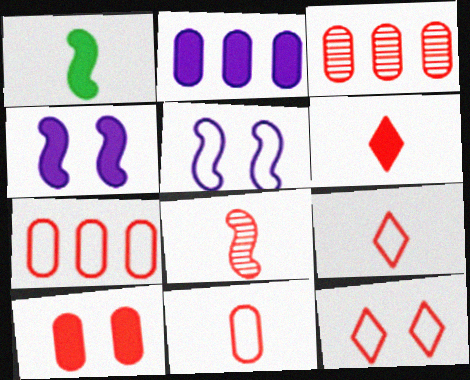[[3, 10, 11], 
[6, 8, 11]]